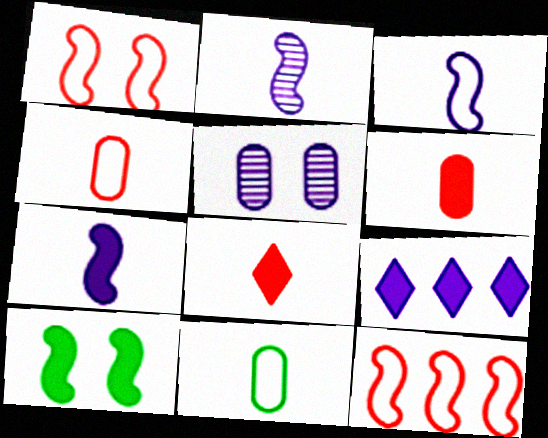[[2, 3, 7], 
[2, 8, 11], 
[2, 10, 12], 
[3, 5, 9], 
[6, 9, 10]]